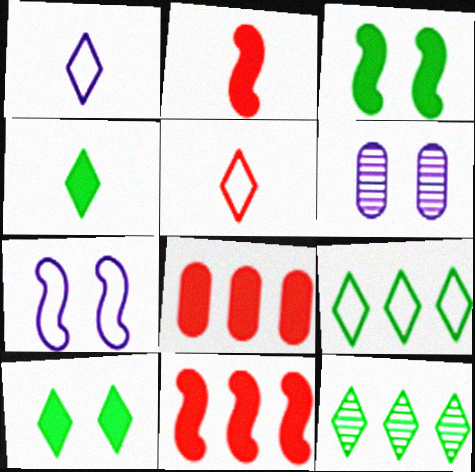[[2, 6, 9]]